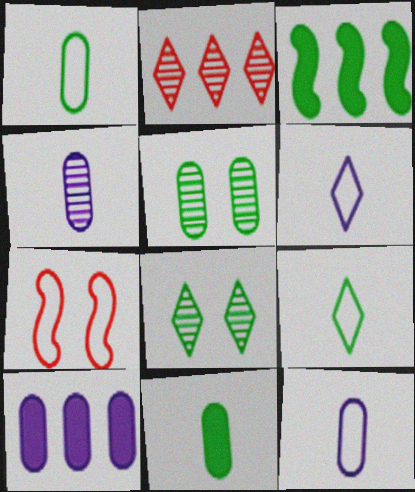[[1, 3, 8], 
[3, 5, 9]]